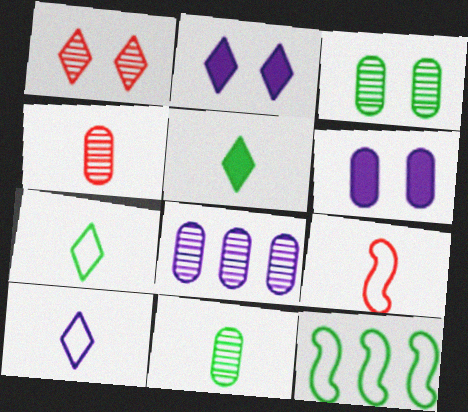[[2, 4, 12], 
[3, 4, 8], 
[3, 5, 12]]